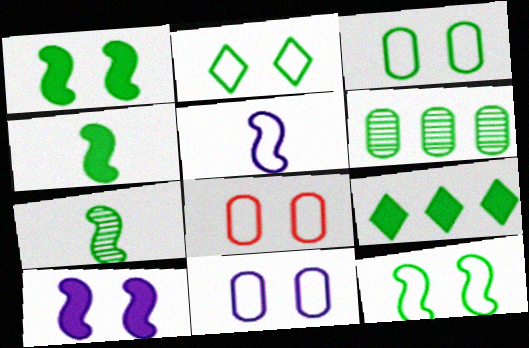[[2, 3, 12], 
[2, 4, 6], 
[3, 7, 9], 
[3, 8, 11]]